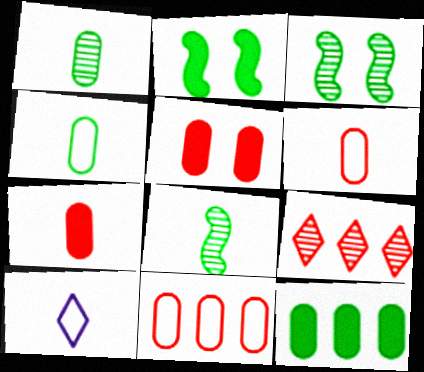[[7, 8, 10]]